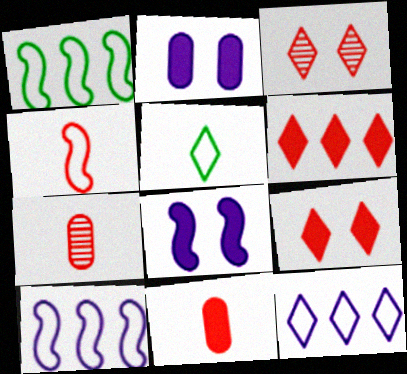[]